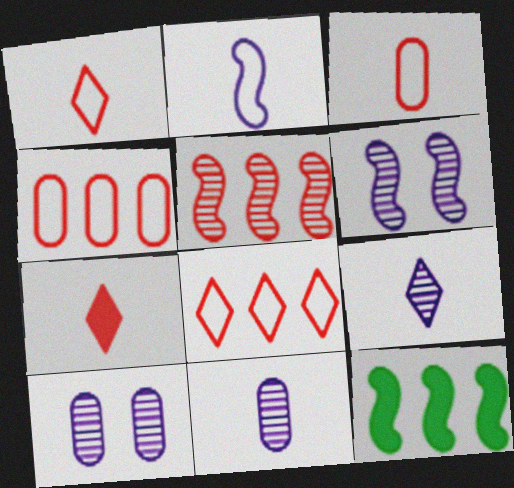[[1, 10, 12]]